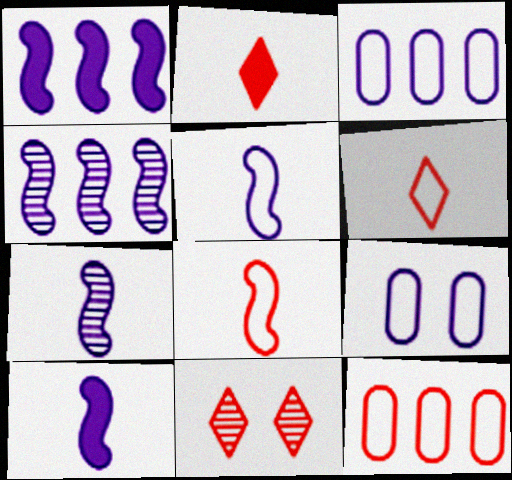[[5, 7, 10]]